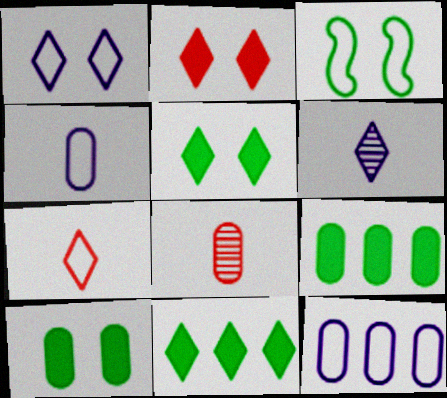[[3, 7, 12], 
[8, 10, 12]]